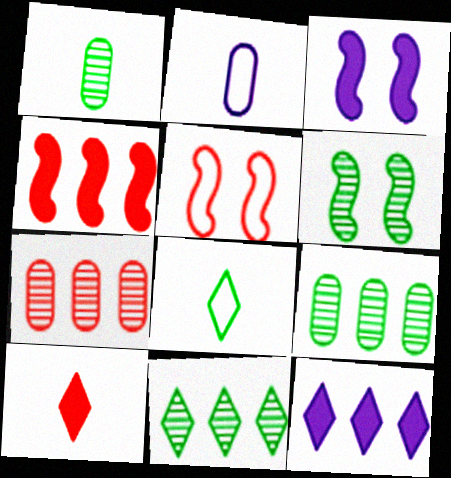[[1, 5, 12], 
[1, 6, 11], 
[3, 5, 6], 
[3, 7, 8], 
[5, 7, 10]]